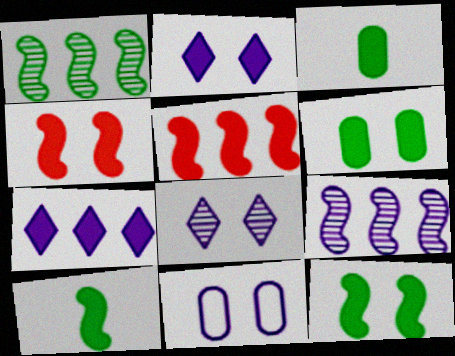[[2, 3, 5], 
[2, 4, 6], 
[3, 4, 7]]